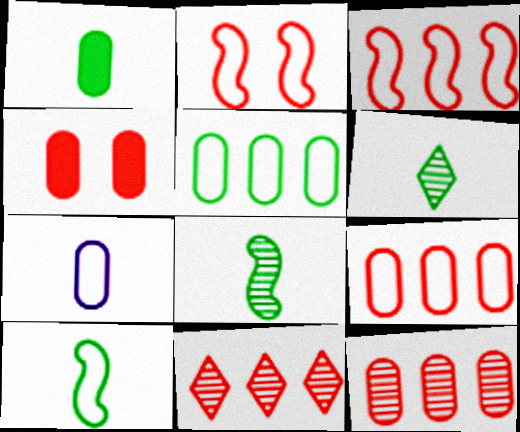[[1, 6, 10]]